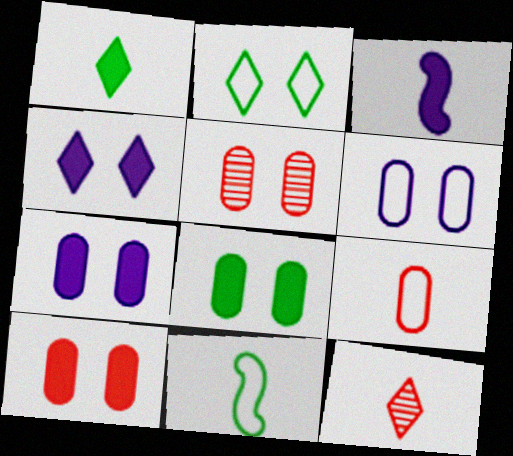[[5, 6, 8], 
[7, 8, 10]]